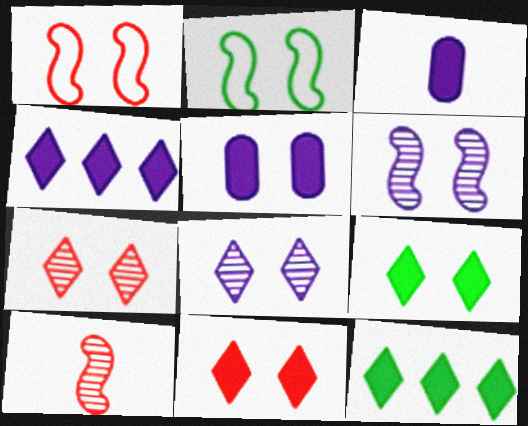[[2, 5, 7]]